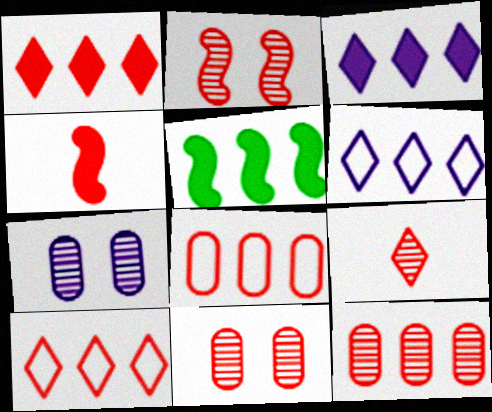[[2, 9, 12], 
[4, 10, 11], 
[5, 6, 12]]